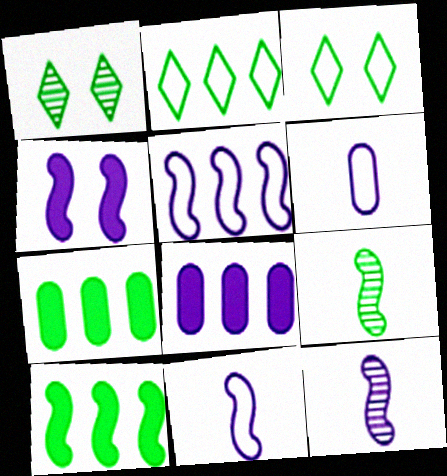[[3, 7, 9], 
[4, 5, 12]]